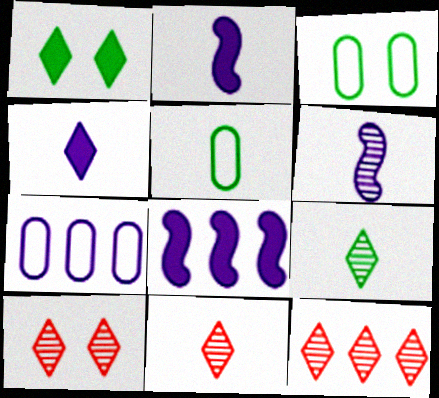[[2, 3, 12], 
[2, 5, 11], 
[3, 8, 11], 
[5, 8, 10], 
[10, 11, 12]]